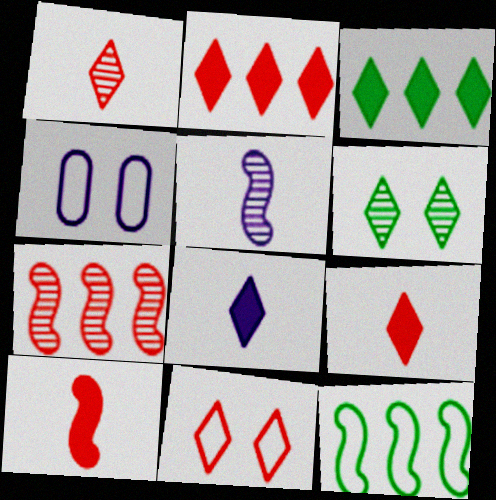[[1, 2, 11]]